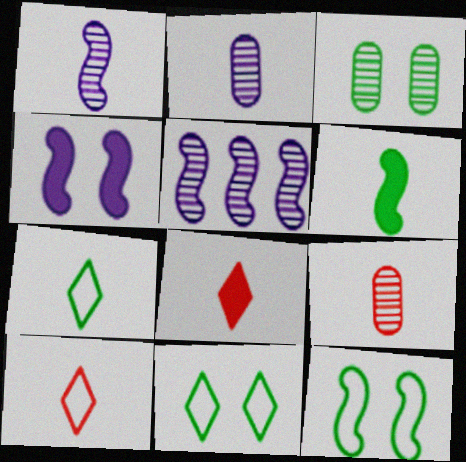[[2, 6, 10]]